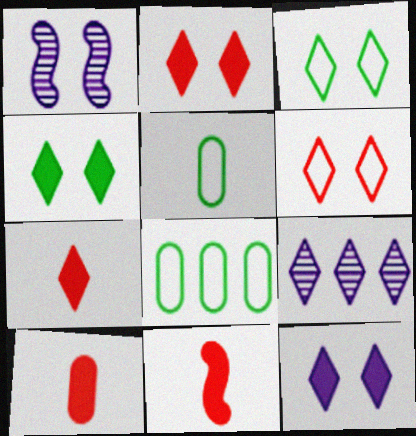[[1, 7, 8], 
[2, 4, 12], 
[3, 7, 9], 
[7, 10, 11]]